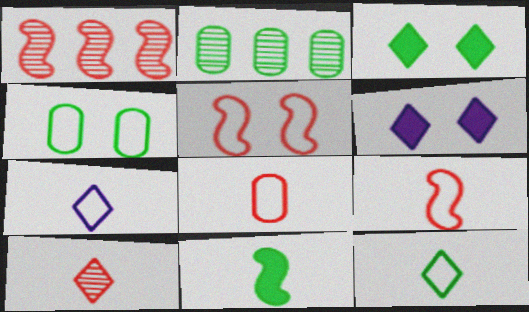[[2, 6, 9]]